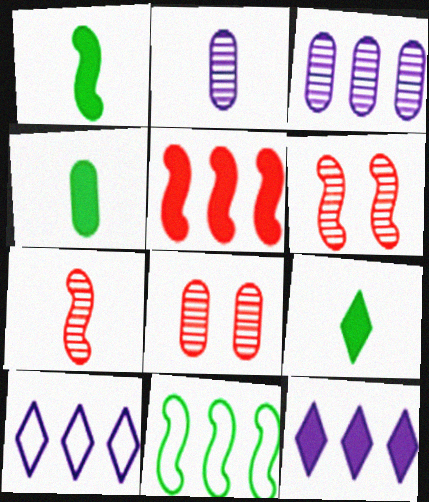[[1, 4, 9], 
[1, 8, 10], 
[4, 6, 10]]